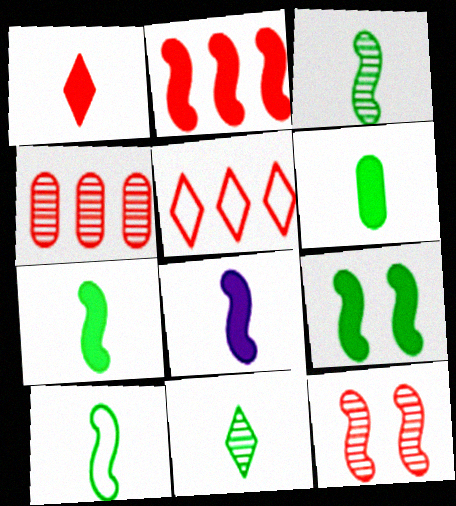[[1, 6, 8], 
[2, 4, 5], 
[2, 8, 9], 
[3, 7, 10], 
[6, 10, 11]]